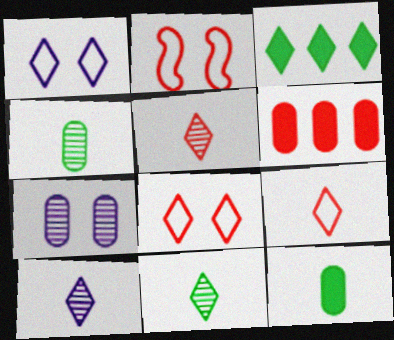[[1, 3, 5], 
[2, 5, 6], 
[3, 8, 10], 
[5, 10, 11]]